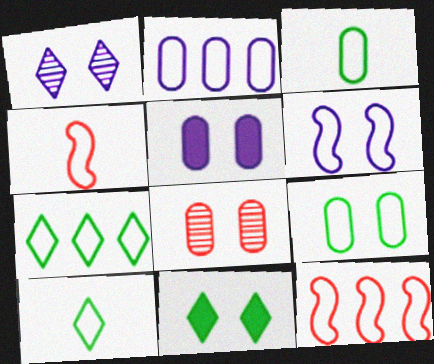[[1, 5, 6], 
[2, 7, 12], 
[5, 8, 9], 
[6, 8, 11]]